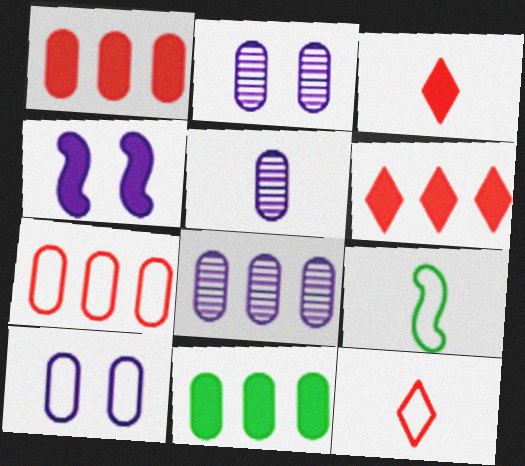[[2, 5, 8], 
[2, 6, 9], 
[3, 4, 11], 
[3, 5, 9], 
[7, 8, 11]]